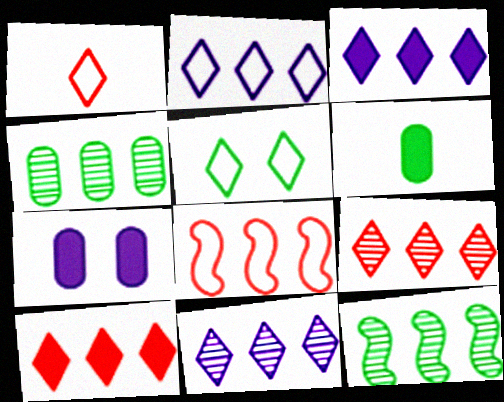[[1, 2, 5], 
[1, 7, 12], 
[2, 3, 11], 
[3, 4, 8], 
[5, 6, 12]]